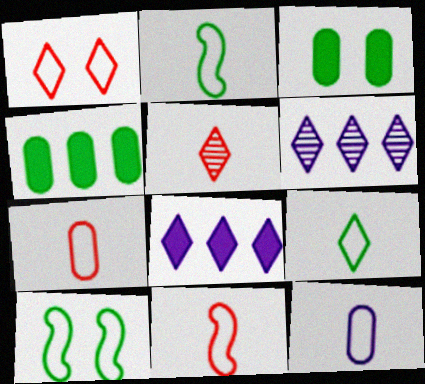[[3, 6, 11], 
[9, 11, 12]]